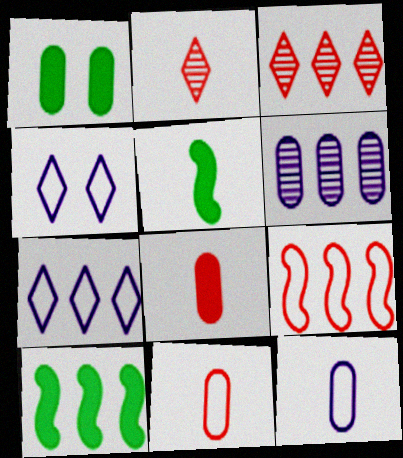[[1, 6, 11], 
[2, 5, 12]]